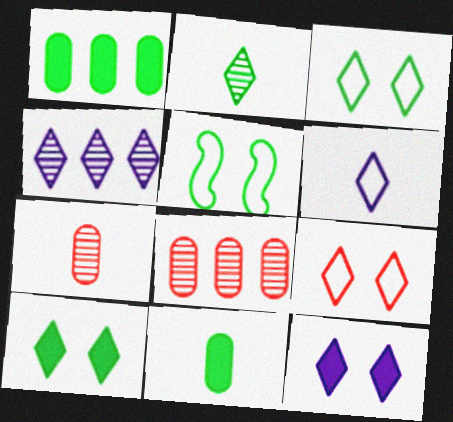[[1, 2, 5], 
[4, 6, 12]]